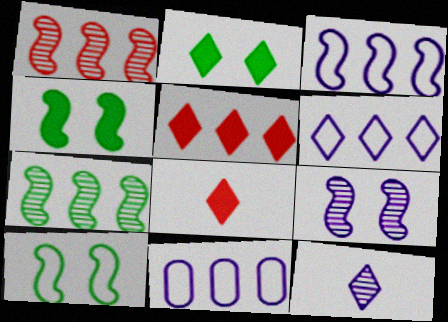[[3, 6, 11], 
[5, 7, 11]]